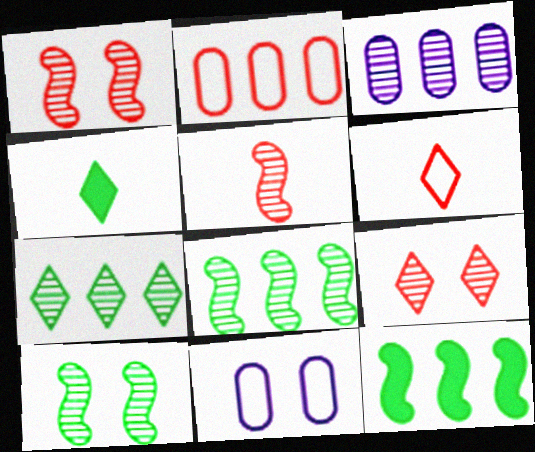[]